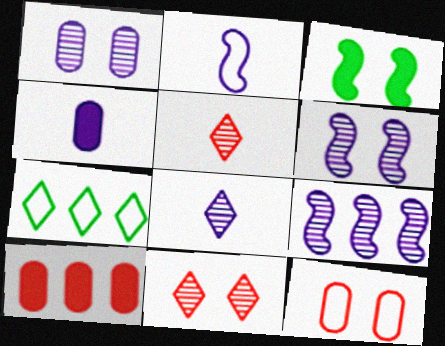[[1, 8, 9], 
[2, 4, 8], 
[2, 7, 12], 
[7, 9, 10]]